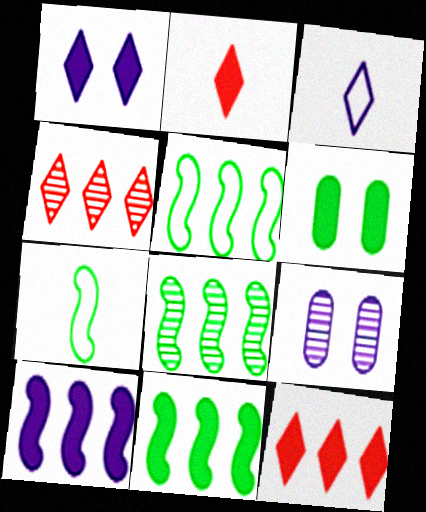[[2, 5, 9], 
[2, 6, 10], 
[3, 9, 10], 
[5, 8, 11], 
[7, 9, 12]]